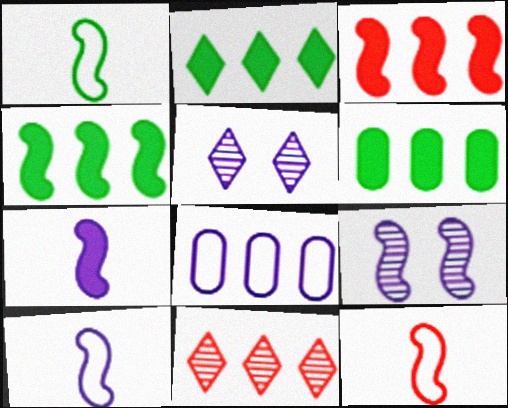[[1, 3, 9], 
[1, 10, 12], 
[2, 4, 6], 
[4, 8, 11], 
[4, 9, 12], 
[5, 6, 12], 
[5, 7, 8]]